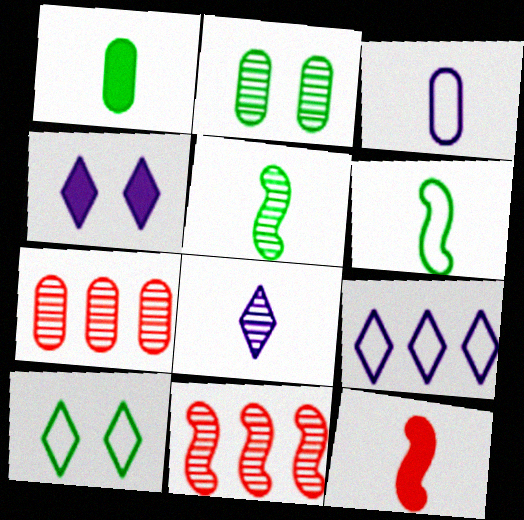[[2, 8, 11], 
[2, 9, 12], 
[4, 6, 7], 
[4, 8, 9]]